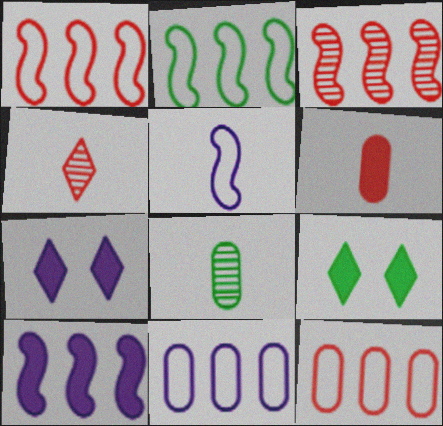[[1, 7, 8], 
[2, 3, 10], 
[2, 8, 9], 
[6, 9, 10]]